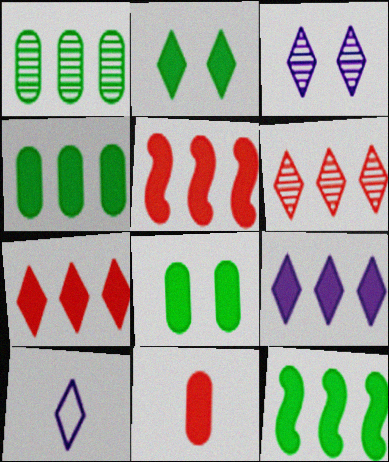[[2, 6, 10], 
[3, 9, 10], 
[4, 5, 9]]